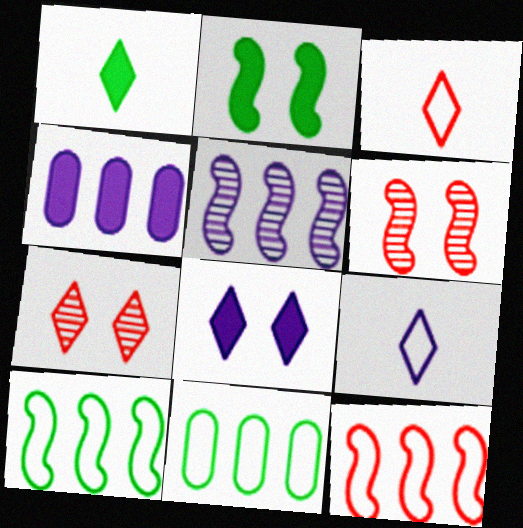[]